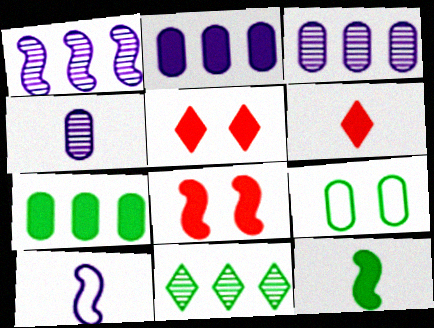[[1, 6, 9], 
[2, 5, 12], 
[9, 11, 12]]